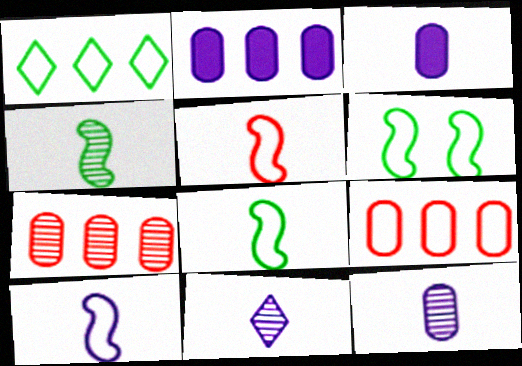[[3, 10, 11], 
[5, 8, 10]]